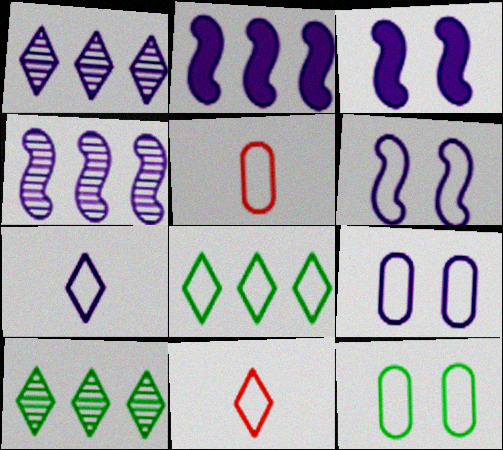[[3, 5, 10], 
[5, 6, 8]]